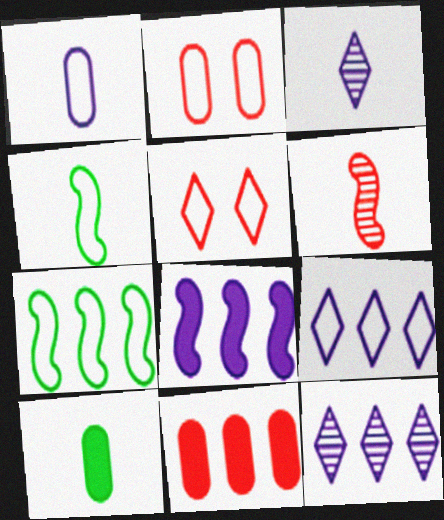[[1, 5, 7], 
[2, 4, 9], 
[5, 6, 11], 
[7, 11, 12]]